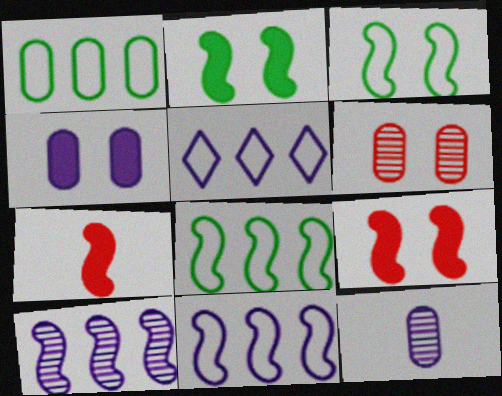[[3, 7, 10]]